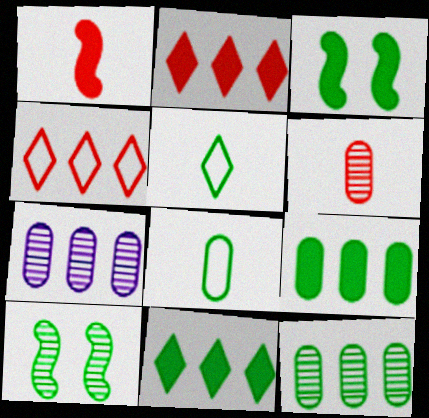[[3, 5, 12], 
[5, 9, 10], 
[8, 10, 11]]